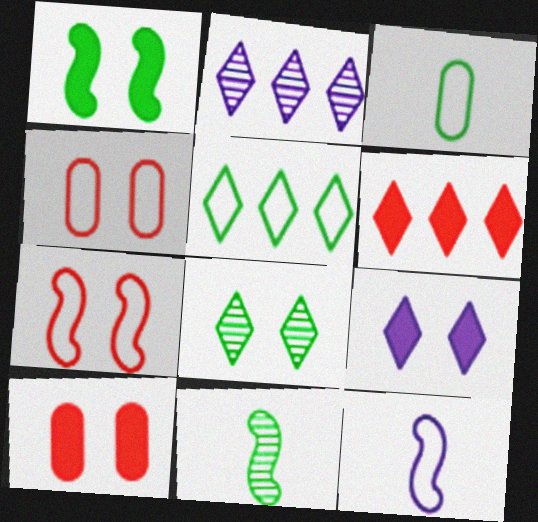[[1, 9, 10], 
[2, 5, 6], 
[4, 5, 12]]